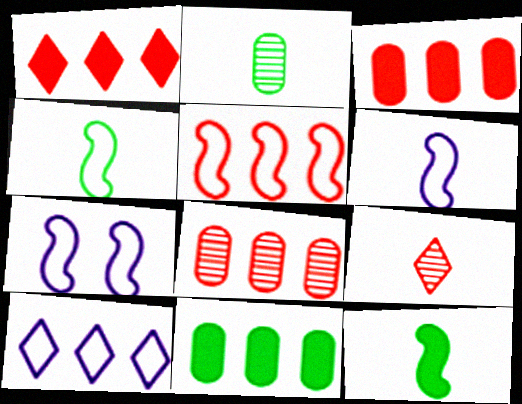[[1, 2, 7], 
[1, 5, 8], 
[4, 5, 7], 
[7, 9, 11]]